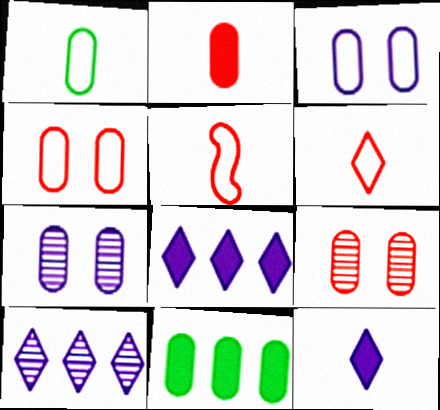[]